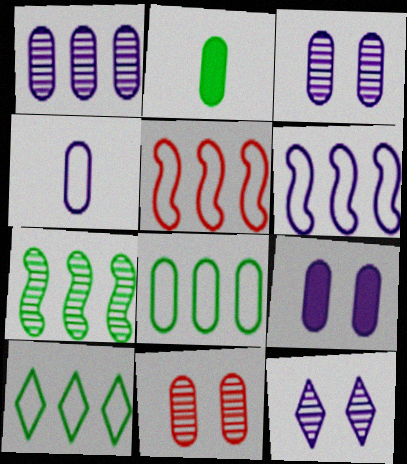[[1, 4, 9], 
[2, 5, 12]]